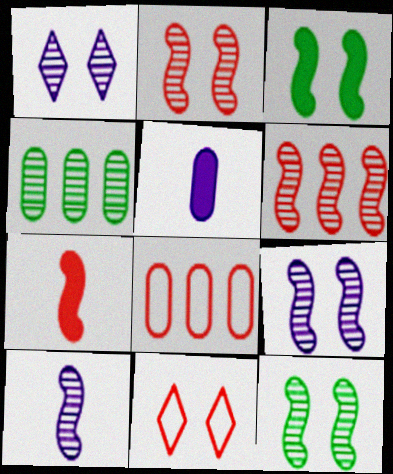[[2, 9, 12], 
[6, 10, 12]]